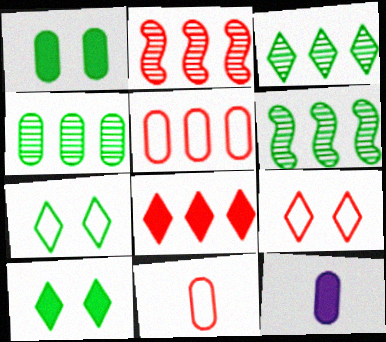[[2, 5, 8], 
[2, 7, 12], 
[3, 4, 6], 
[6, 9, 12]]